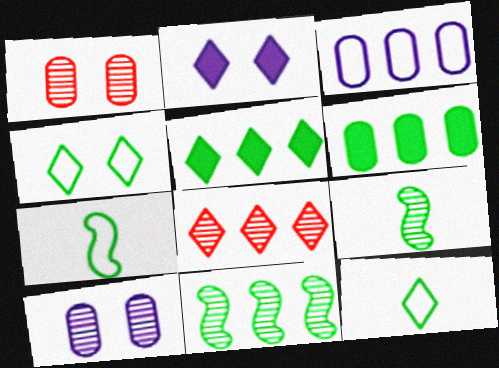[[2, 8, 12], 
[4, 6, 9], 
[8, 9, 10]]